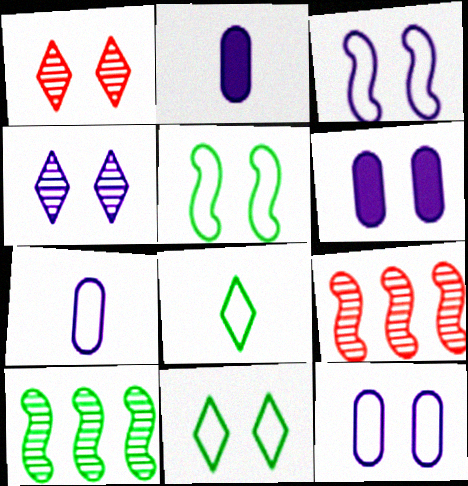[[1, 5, 6], 
[2, 9, 11], 
[3, 4, 6], 
[6, 8, 9]]